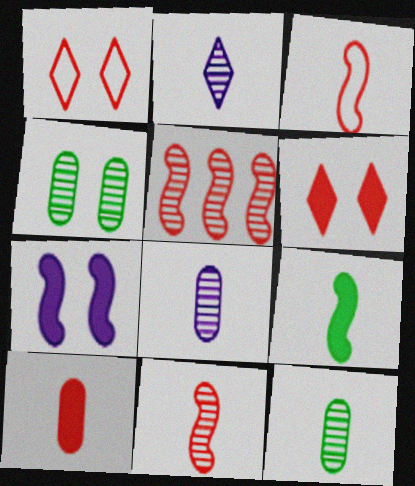[[1, 4, 7], 
[1, 5, 10], 
[2, 4, 5], 
[2, 11, 12]]